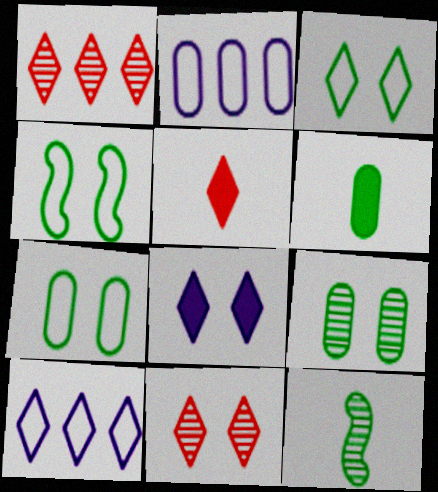[[3, 4, 7], 
[3, 8, 11]]